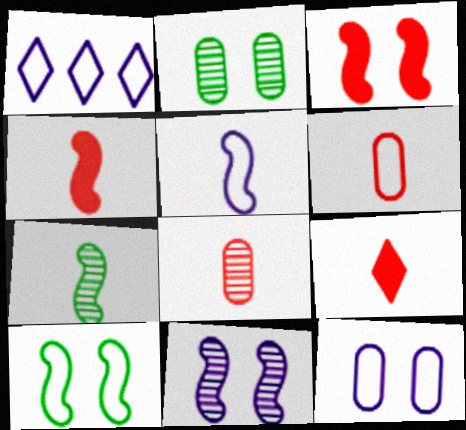[[1, 2, 4], 
[1, 5, 12], 
[1, 6, 10], 
[3, 10, 11], 
[4, 5, 7]]